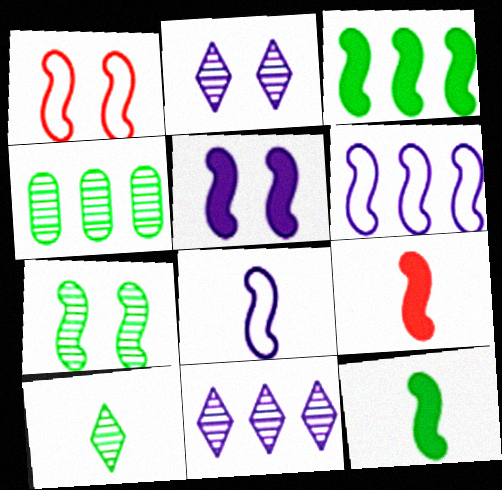[[1, 5, 7], 
[3, 5, 9], 
[4, 7, 10], 
[6, 7, 9]]